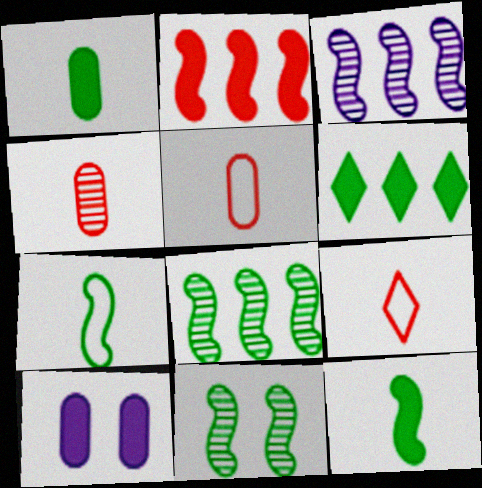[[8, 9, 10]]